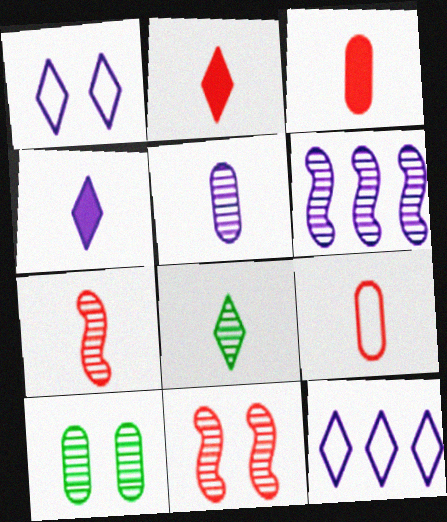[[2, 7, 9], 
[5, 7, 8]]